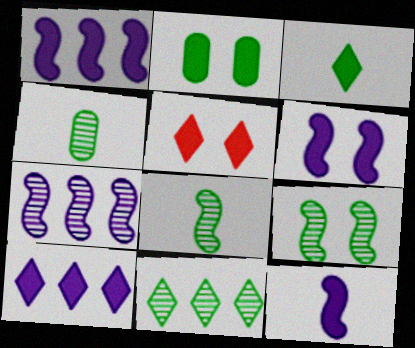[[1, 6, 12], 
[2, 5, 6], 
[3, 5, 10], 
[4, 9, 11]]